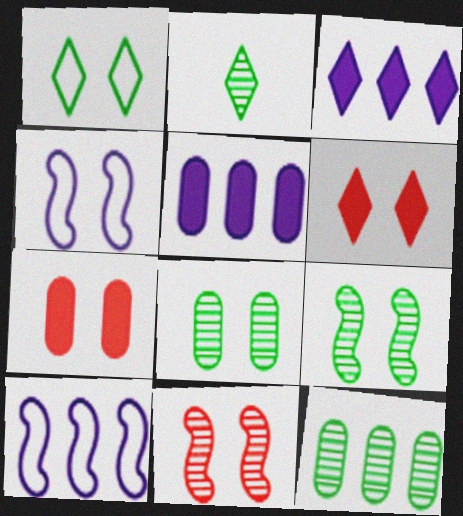[[2, 7, 10], 
[2, 9, 12], 
[4, 6, 8]]